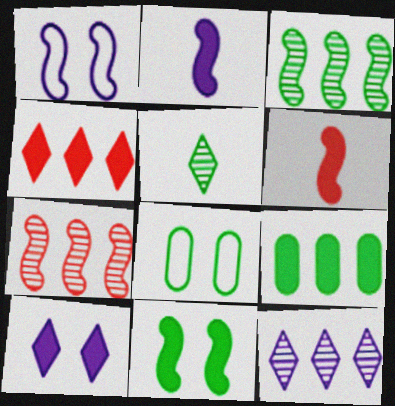[[1, 3, 6], 
[6, 8, 12], 
[6, 9, 10]]